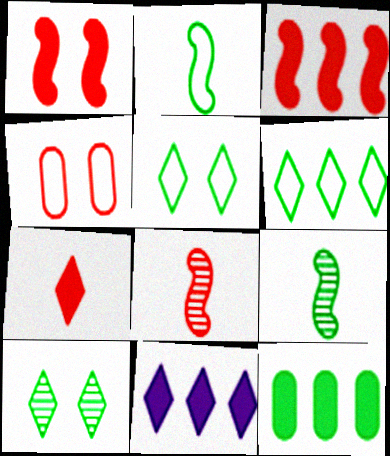[[2, 10, 12], 
[3, 11, 12], 
[4, 9, 11], 
[5, 9, 12]]